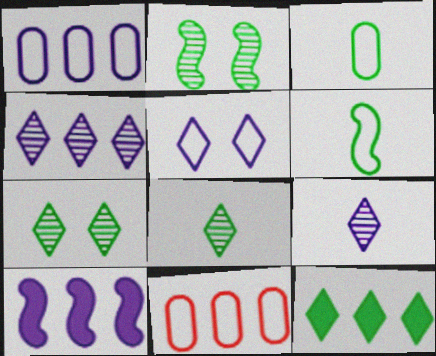[[1, 4, 10], 
[2, 3, 12], 
[5, 6, 11]]